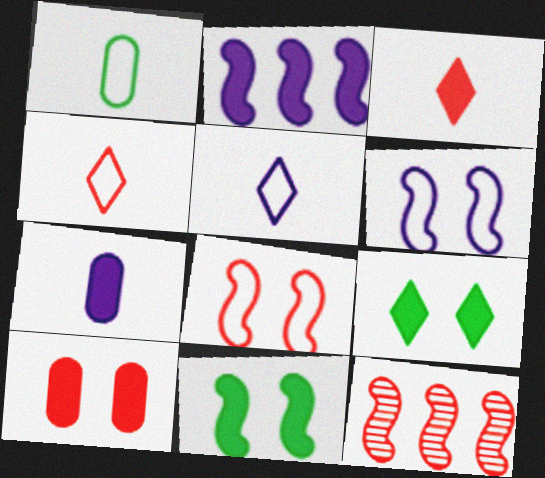[[4, 10, 12]]